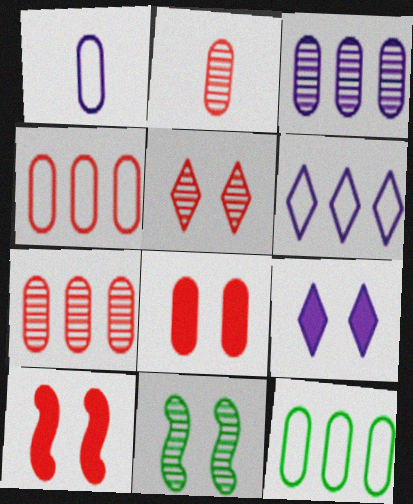[[2, 4, 8]]